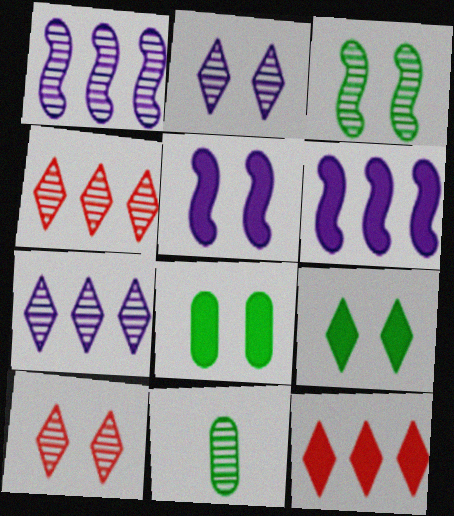[[1, 10, 11]]